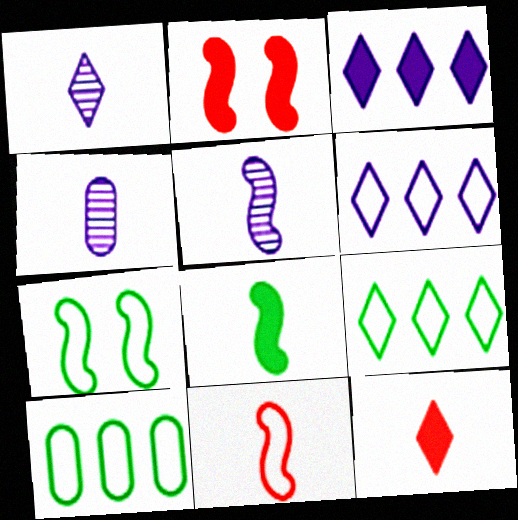[[1, 2, 10], 
[1, 4, 5], 
[2, 4, 9], 
[5, 8, 11]]